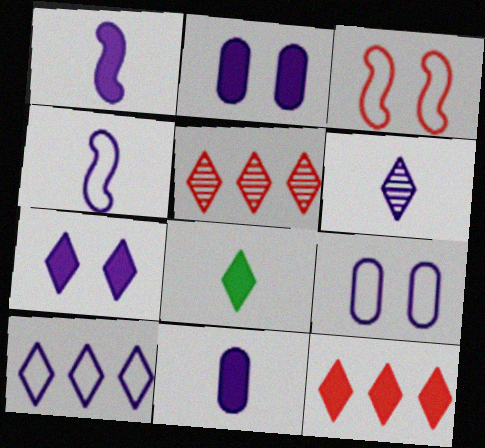[[4, 6, 11], 
[4, 9, 10], 
[6, 7, 10], 
[7, 8, 12]]